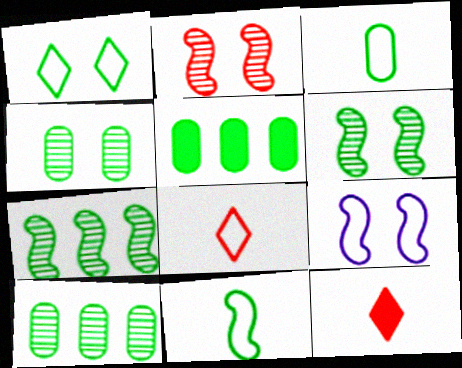[[3, 4, 5], 
[9, 10, 12]]